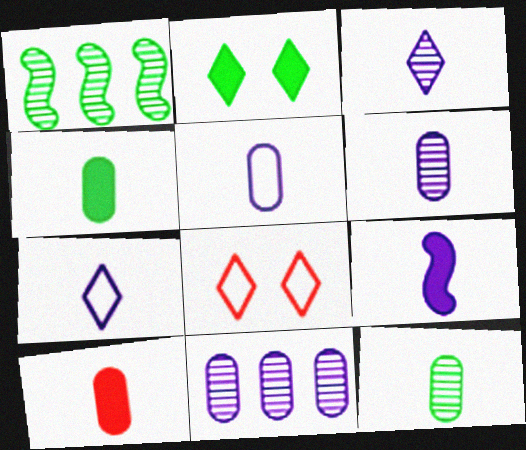[[3, 5, 9], 
[5, 10, 12], 
[6, 7, 9]]